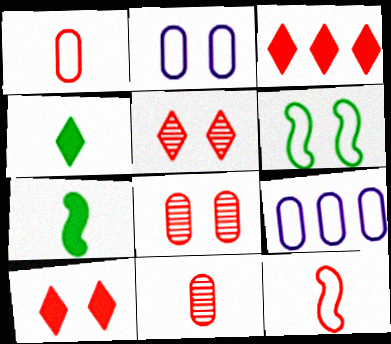[[3, 8, 12], 
[5, 7, 9]]